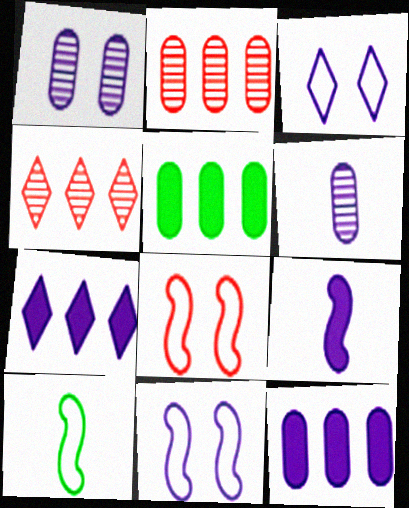[[6, 7, 11]]